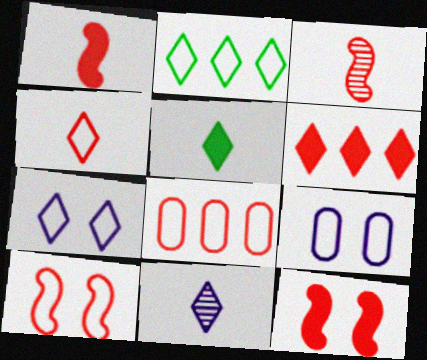[[2, 4, 7], 
[4, 5, 11], 
[4, 8, 10]]